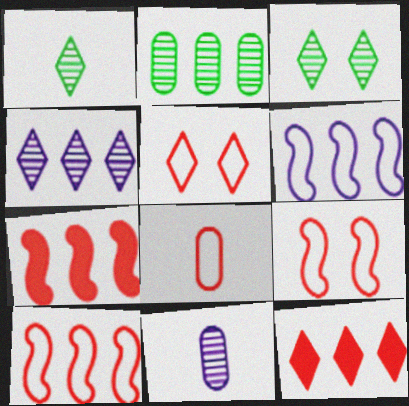[[2, 6, 12], 
[5, 8, 10]]